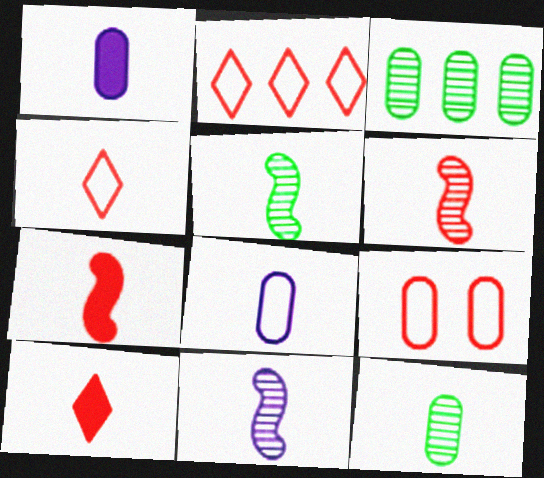[[1, 3, 9], 
[1, 4, 5], 
[5, 6, 11], 
[5, 8, 10]]